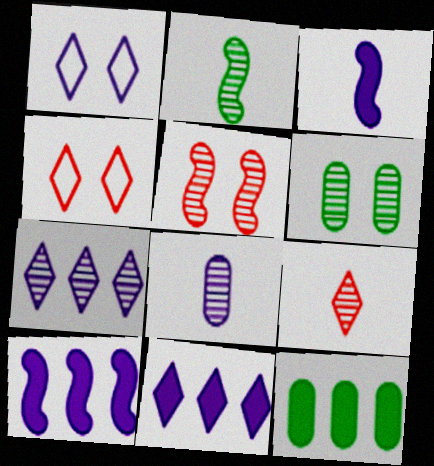[[1, 8, 10], 
[2, 8, 9]]